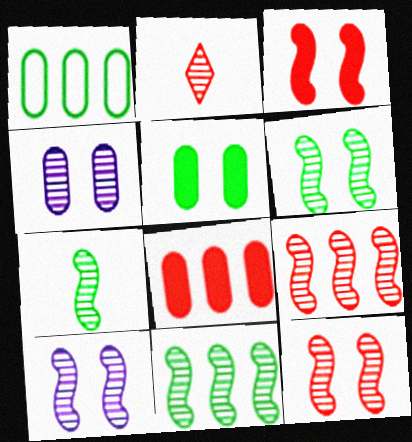[[2, 4, 11], 
[6, 7, 11], 
[6, 10, 12], 
[7, 9, 10]]